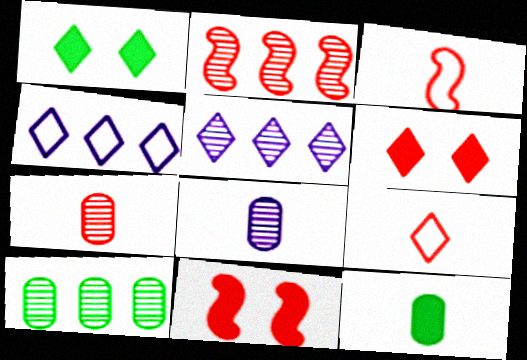[[1, 5, 9], 
[2, 3, 11], 
[2, 5, 10]]